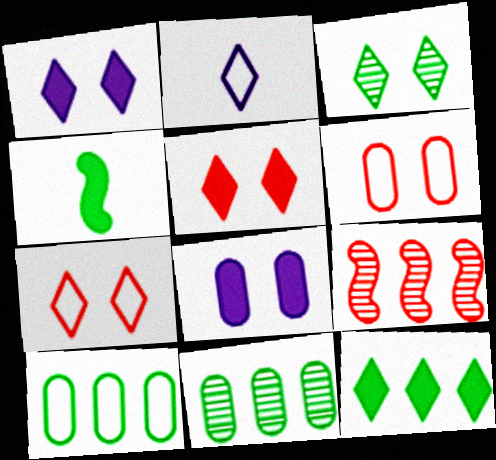[[1, 3, 7], 
[3, 4, 10]]